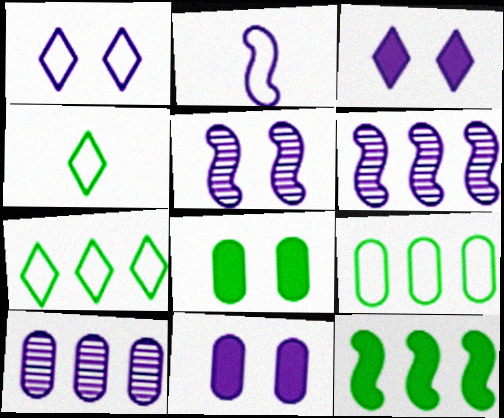[[1, 5, 11], 
[2, 3, 10]]